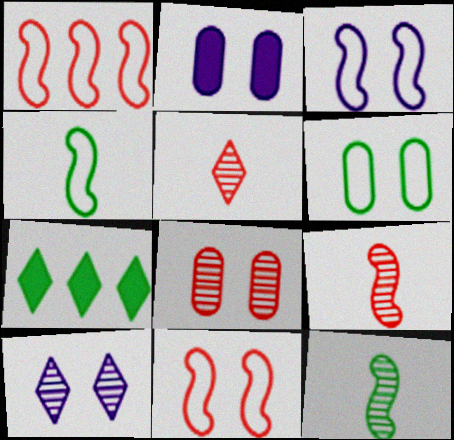[[1, 3, 4], 
[2, 3, 10], 
[2, 6, 8], 
[6, 7, 12]]